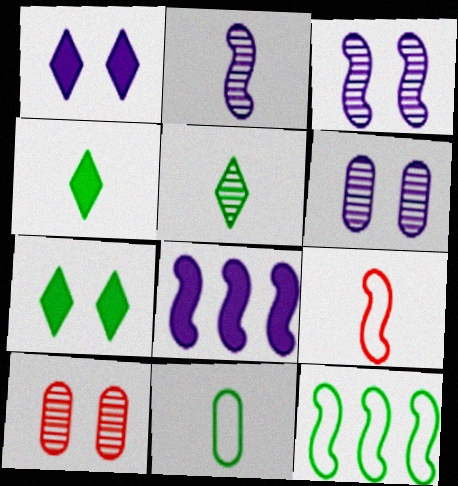[]